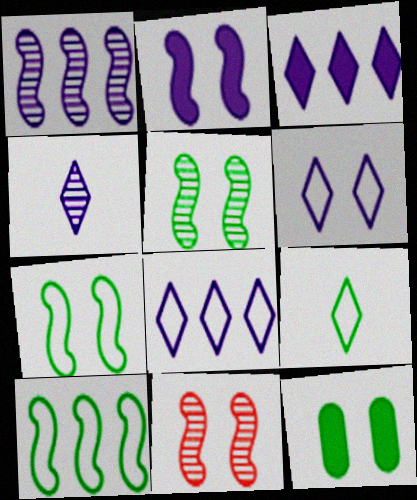[[2, 7, 11], 
[3, 4, 6], 
[6, 11, 12]]